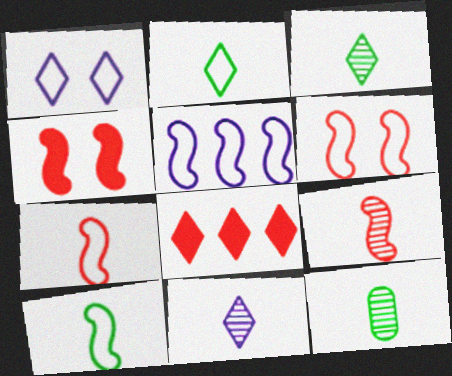[[1, 3, 8], 
[5, 6, 10], 
[9, 11, 12]]